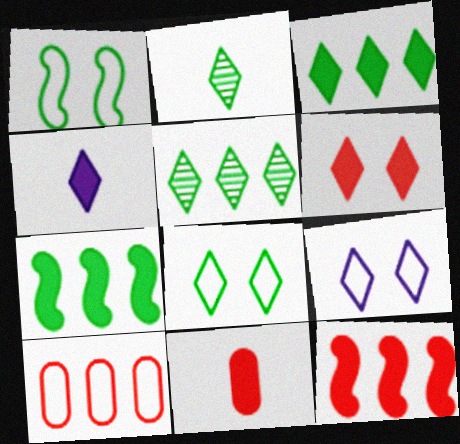[[2, 3, 8], 
[3, 4, 6], 
[6, 11, 12]]